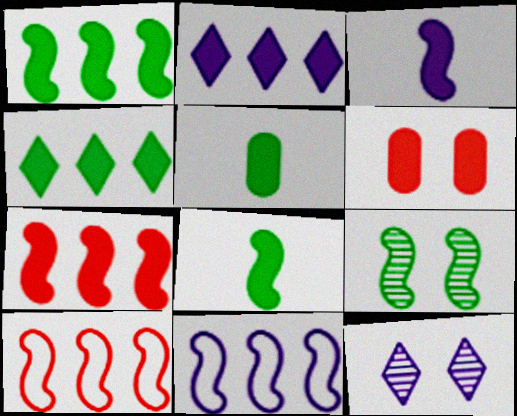[[2, 6, 8], 
[3, 4, 6], 
[3, 9, 10], 
[5, 10, 12]]